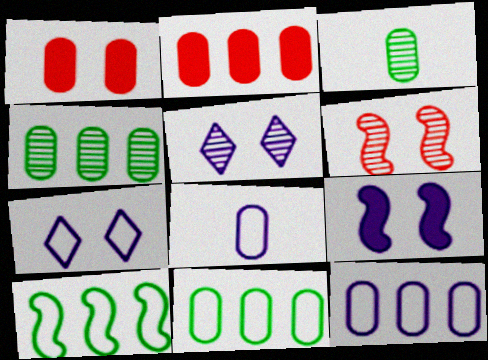[[1, 3, 12], 
[1, 4, 8], 
[2, 4, 12]]